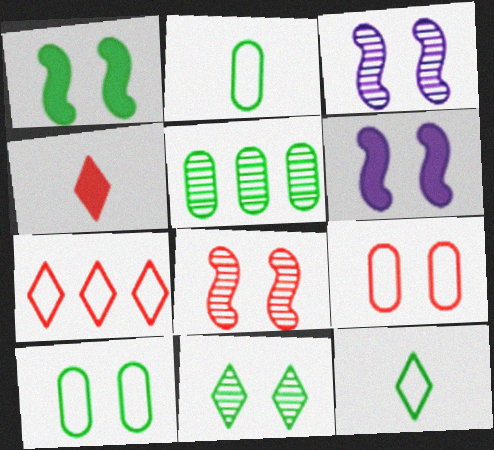[[1, 5, 12], 
[1, 10, 11], 
[6, 9, 11]]